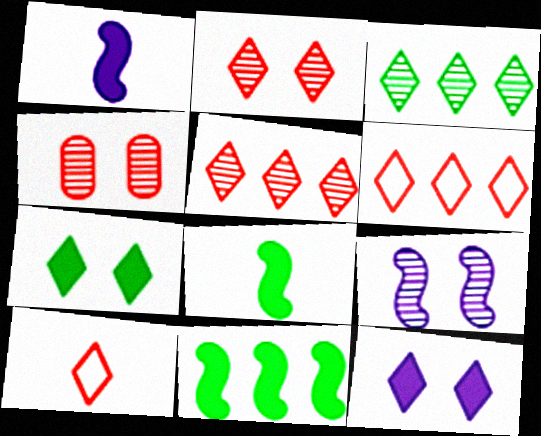[[3, 10, 12]]